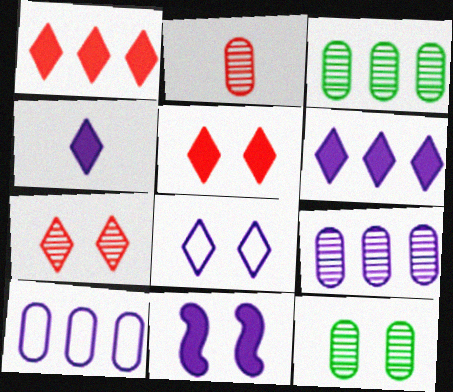[[2, 9, 12]]